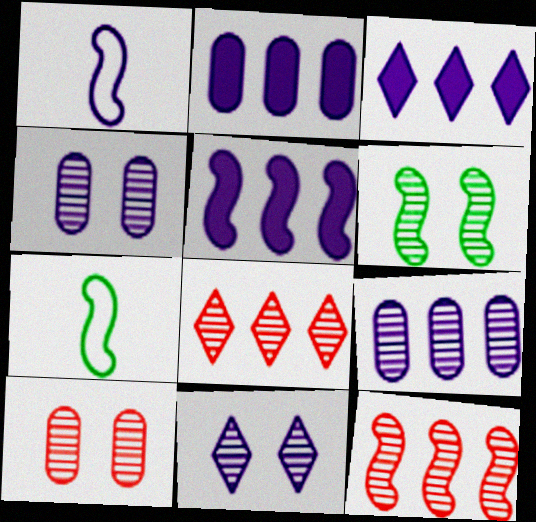[[1, 2, 11], 
[1, 3, 4], 
[2, 3, 5], 
[3, 7, 10], 
[6, 10, 11]]